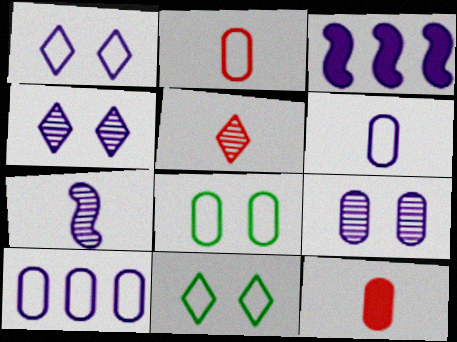[[2, 8, 10], 
[3, 4, 6], 
[3, 5, 8]]